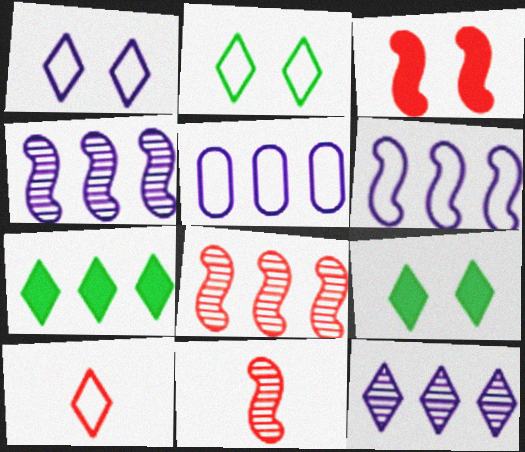[[5, 7, 8], 
[5, 9, 11], 
[9, 10, 12]]